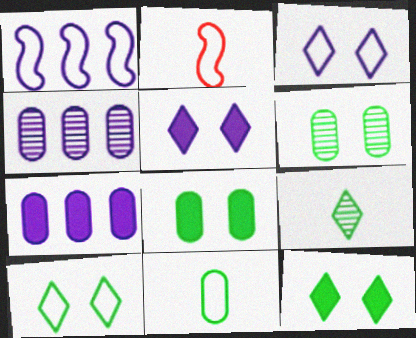[[2, 4, 12]]